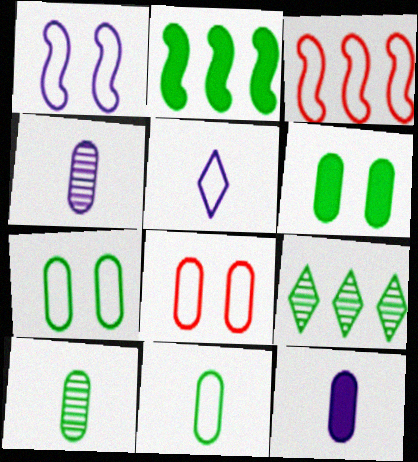[[3, 5, 7]]